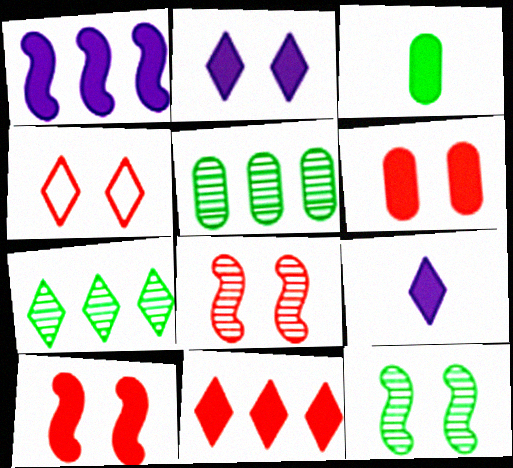[[4, 6, 8], 
[4, 7, 9]]